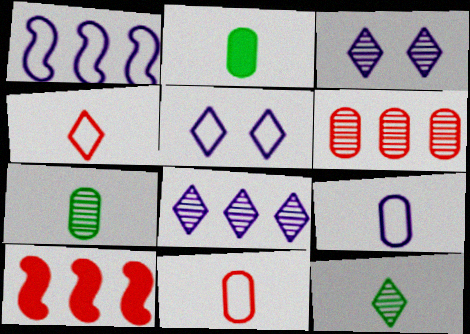[[1, 5, 9], 
[5, 7, 10]]